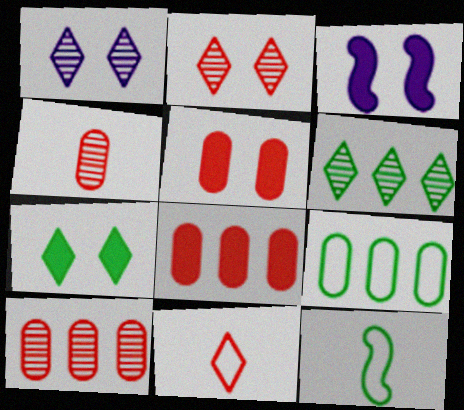[[1, 8, 12], 
[3, 5, 7]]